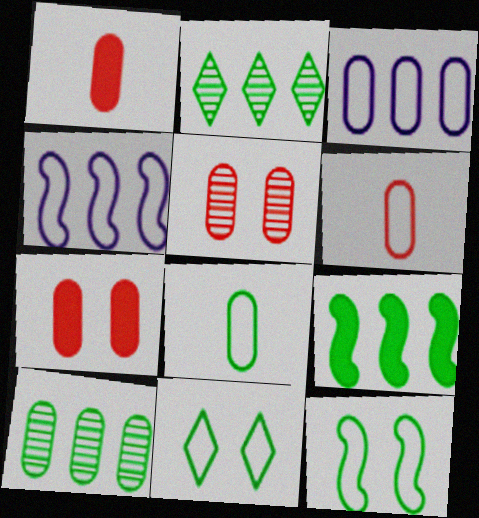[[4, 6, 11]]